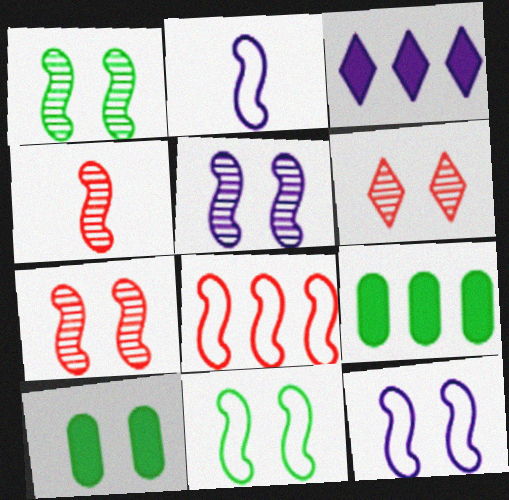[[1, 5, 7], 
[2, 6, 9], 
[2, 8, 11], 
[6, 10, 12]]